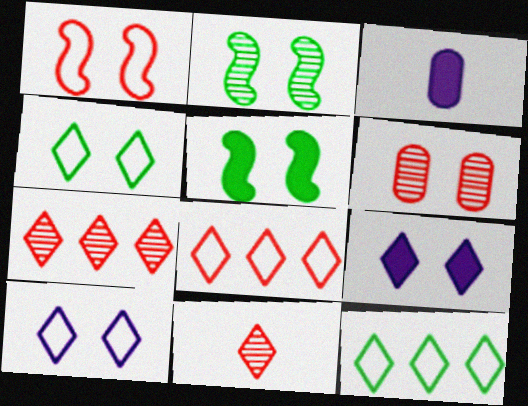[[2, 3, 8], 
[5, 6, 10], 
[9, 11, 12]]